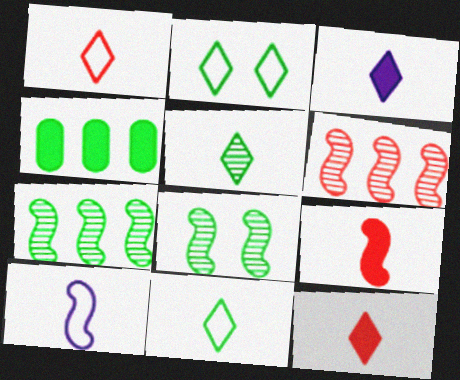[[1, 3, 5], 
[4, 8, 11]]